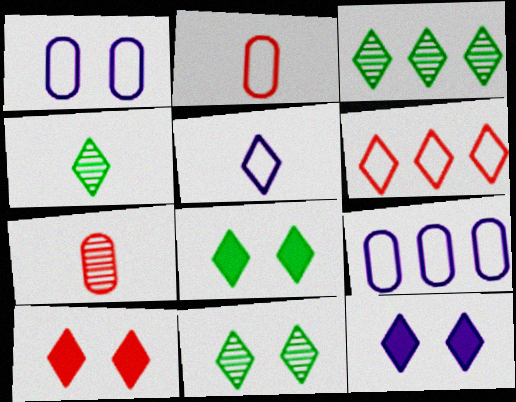[[3, 4, 11], 
[3, 5, 10], 
[4, 6, 12], 
[8, 10, 12]]